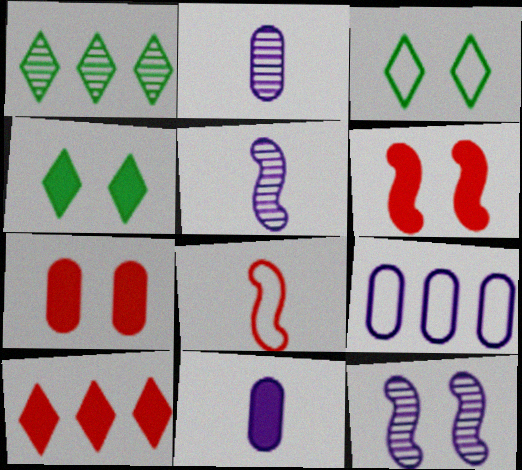[[3, 7, 12], 
[3, 8, 9]]